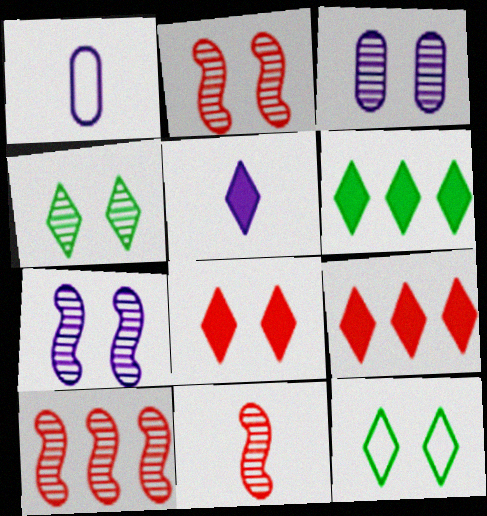[[1, 2, 6], 
[2, 3, 4], 
[2, 10, 11], 
[5, 6, 8]]